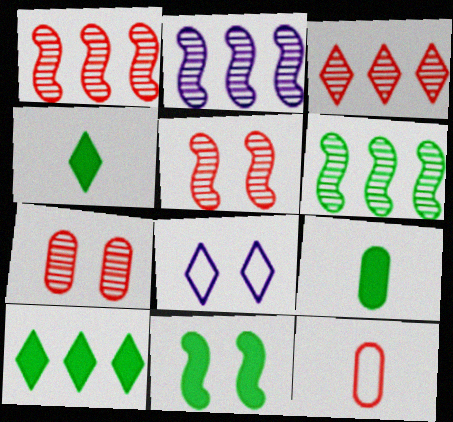[[1, 2, 6], 
[1, 8, 9], 
[3, 4, 8], 
[7, 8, 11], 
[9, 10, 11]]